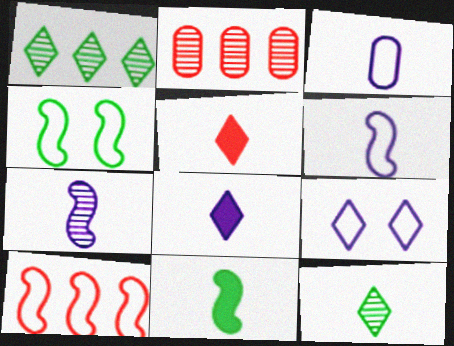[[1, 5, 9], 
[2, 4, 8], 
[2, 9, 11], 
[3, 7, 8], 
[4, 6, 10]]